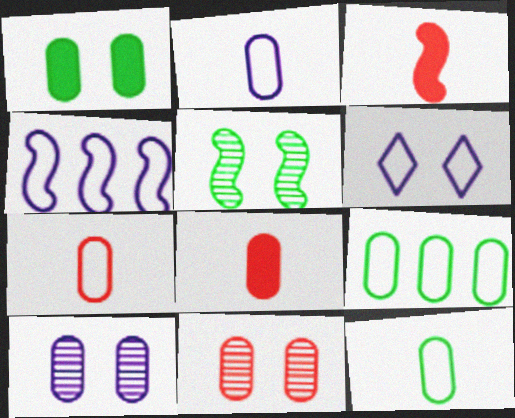[[2, 4, 6], 
[2, 7, 12], 
[3, 4, 5], 
[8, 9, 10]]